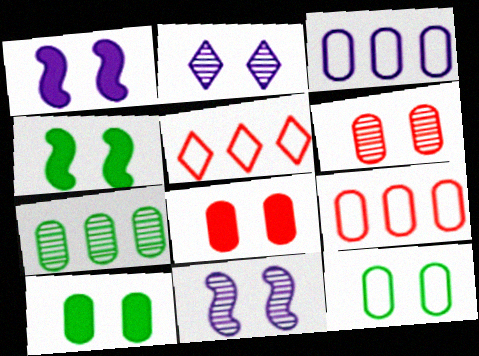[]